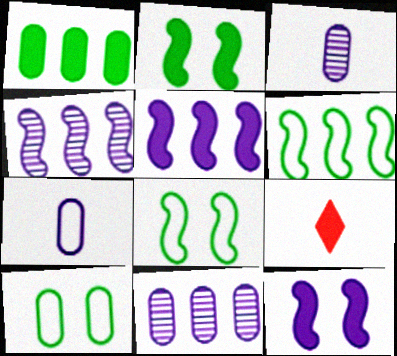[[1, 9, 12], 
[4, 9, 10], 
[8, 9, 11]]